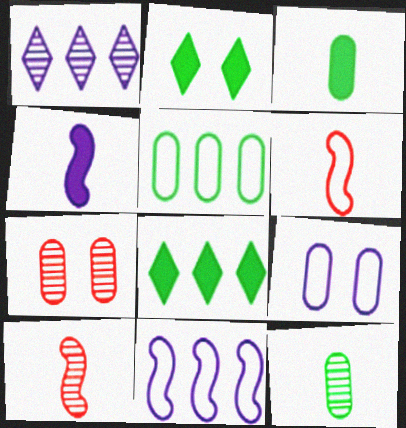[[1, 4, 9], 
[8, 9, 10]]